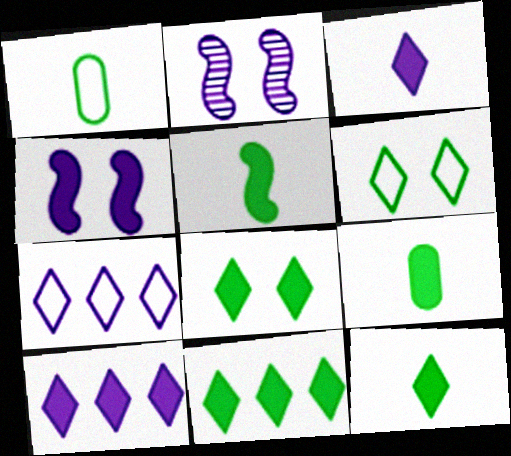[[5, 9, 12], 
[8, 11, 12]]